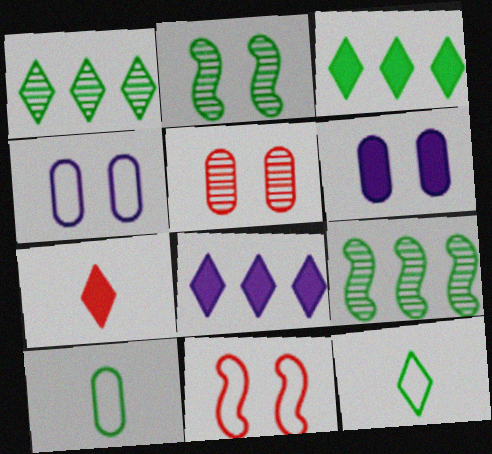[[2, 3, 10], 
[4, 7, 9]]